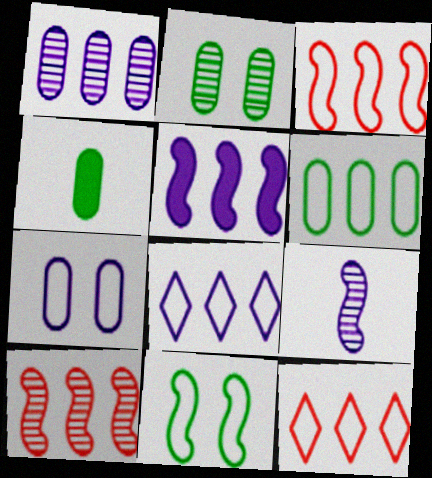[[1, 5, 8], 
[2, 4, 6], 
[3, 6, 8]]